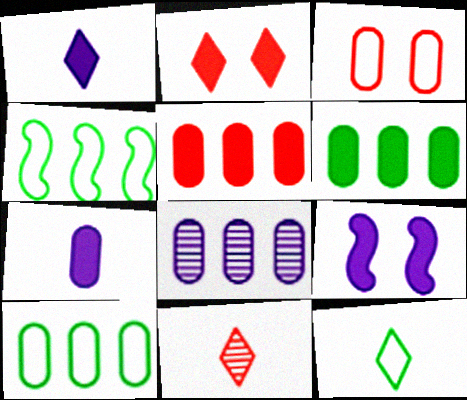[[1, 11, 12], 
[5, 8, 10], 
[9, 10, 11]]